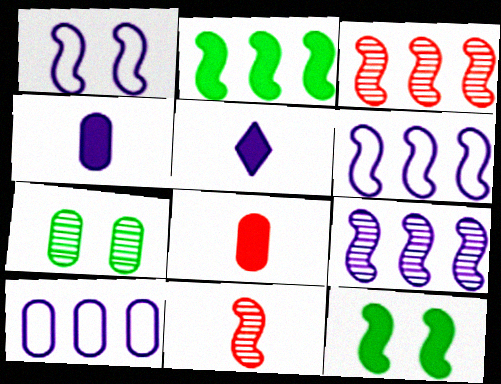[[1, 2, 11], 
[2, 3, 6], 
[6, 11, 12], 
[7, 8, 10]]